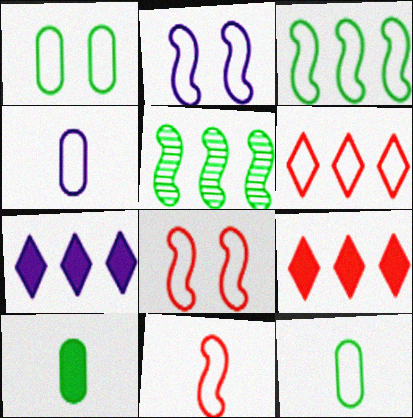[[2, 3, 11], 
[2, 6, 12]]